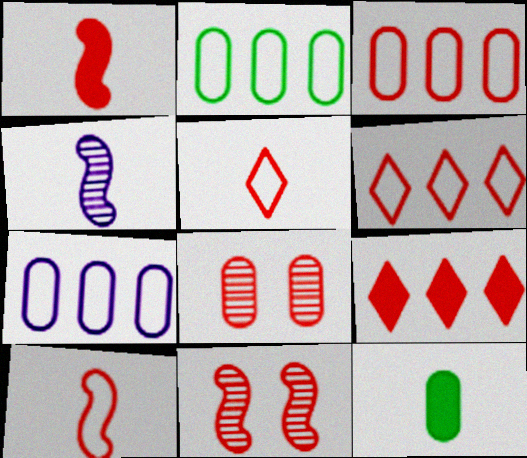[[1, 6, 8], 
[2, 3, 7], 
[4, 5, 12], 
[7, 8, 12], 
[8, 9, 10]]